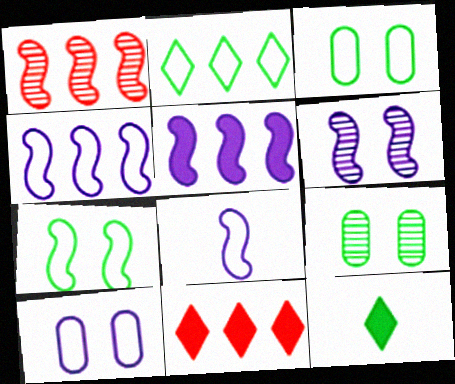[[1, 10, 12], 
[5, 6, 8], 
[8, 9, 11]]